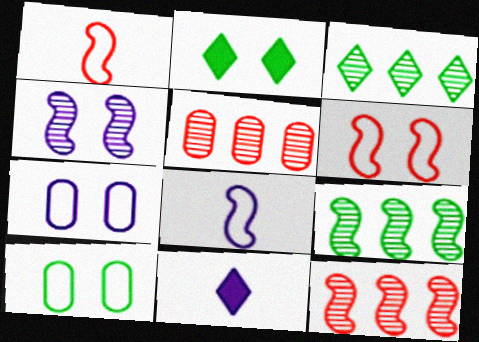[[2, 5, 8], 
[10, 11, 12]]